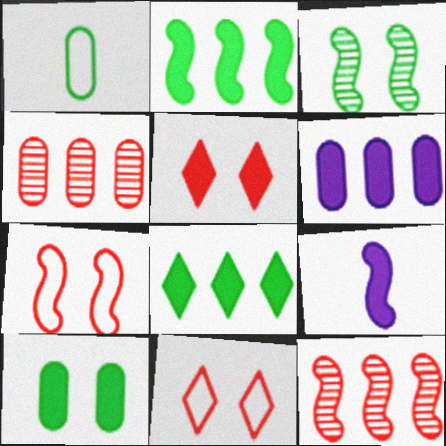[[1, 3, 8]]